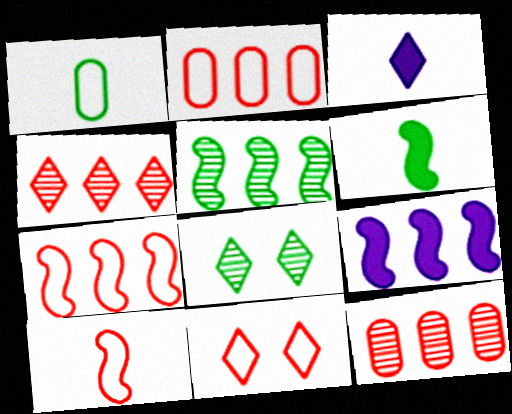[[2, 10, 11], 
[5, 7, 9]]